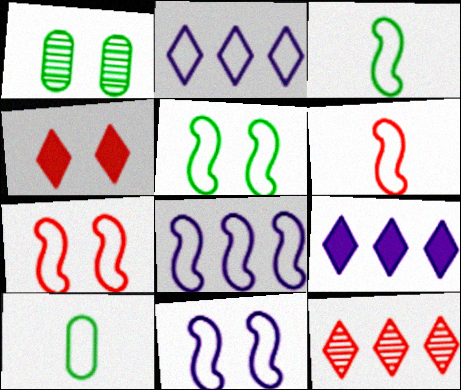[[1, 4, 11], 
[1, 6, 9], 
[2, 7, 10], 
[3, 7, 8], 
[5, 6, 8], 
[5, 7, 11]]